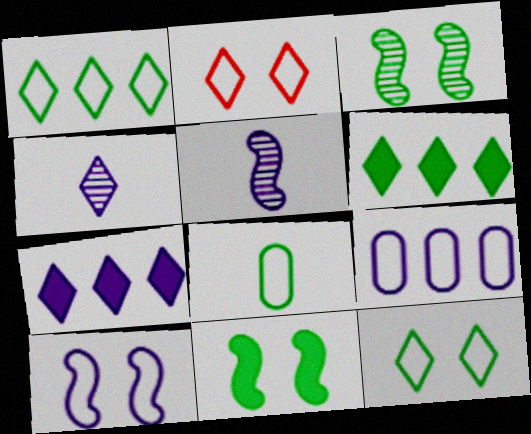[[2, 4, 6], 
[3, 6, 8]]